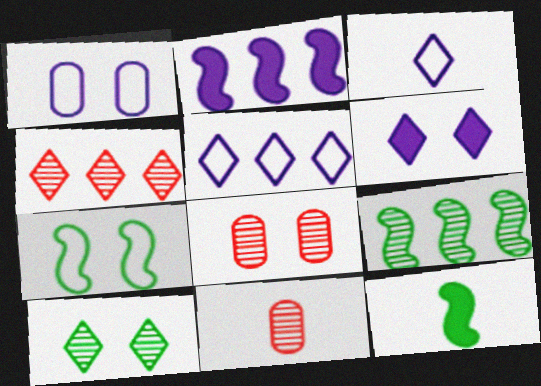[[1, 4, 12], 
[3, 11, 12], 
[5, 8, 12], 
[6, 7, 8], 
[7, 9, 12]]